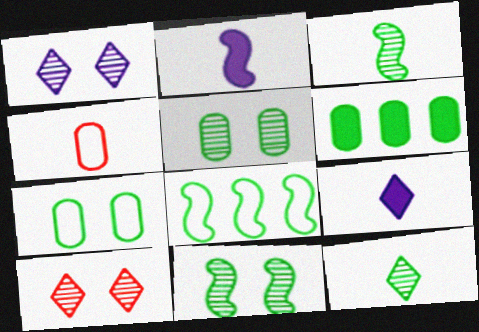[[2, 4, 12], 
[3, 4, 9]]